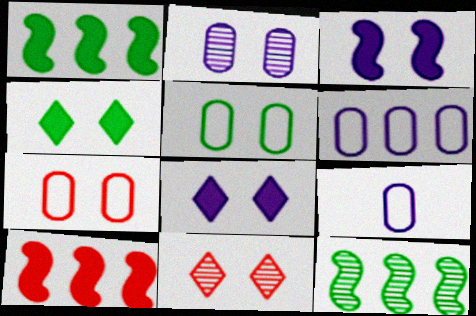[[1, 9, 11], 
[3, 5, 11]]